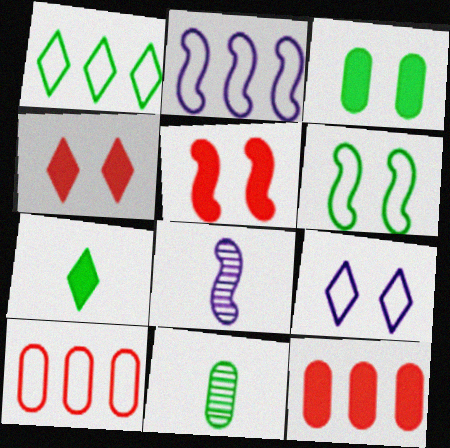[[1, 2, 10], 
[2, 4, 11]]